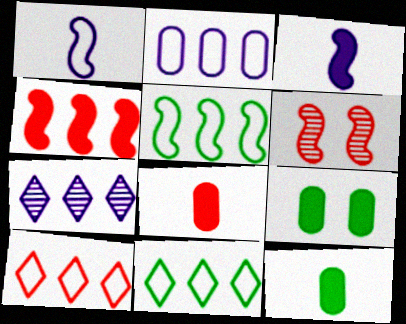[[2, 5, 10], 
[3, 5, 6], 
[6, 8, 10]]